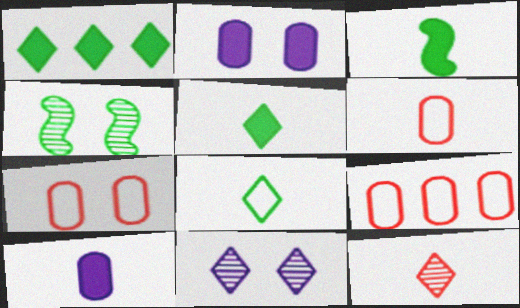[[3, 9, 11], 
[6, 7, 9]]